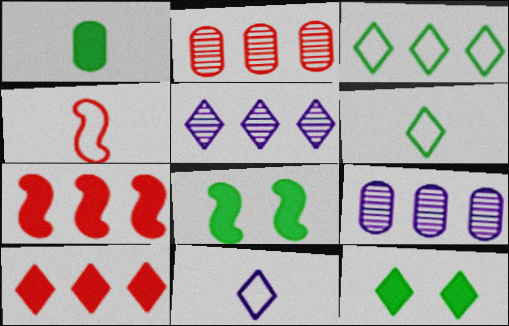[[2, 8, 11], 
[3, 5, 10], 
[3, 7, 9], 
[4, 9, 12]]